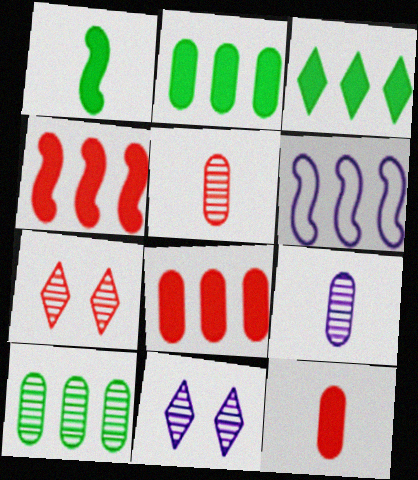[]